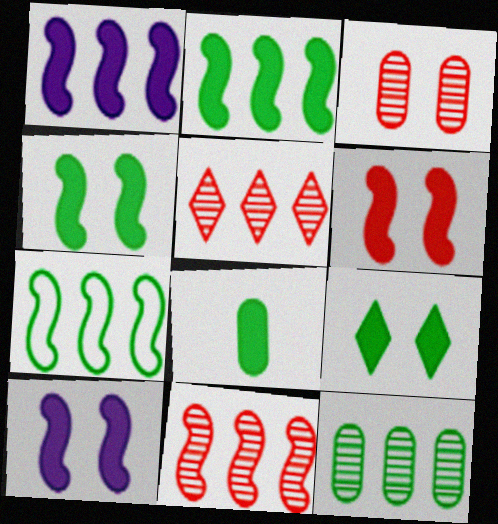[[1, 7, 11], 
[2, 8, 9], 
[4, 6, 10]]